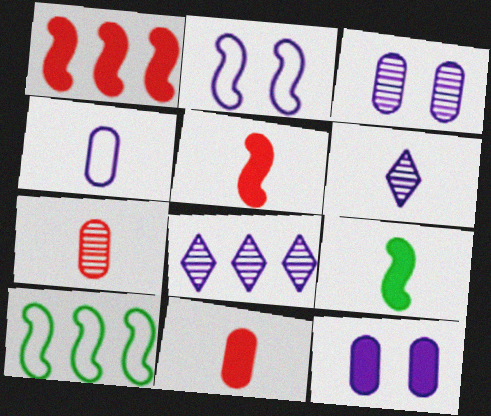[]